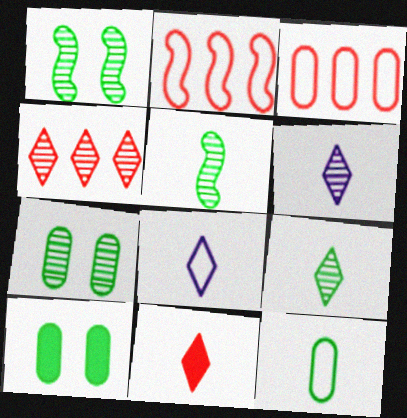[[2, 6, 10], 
[8, 9, 11]]